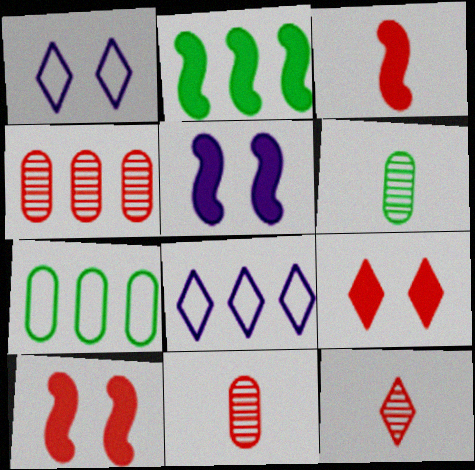[[1, 2, 11], 
[2, 3, 5], 
[2, 4, 8], 
[5, 7, 12], 
[6, 8, 10]]